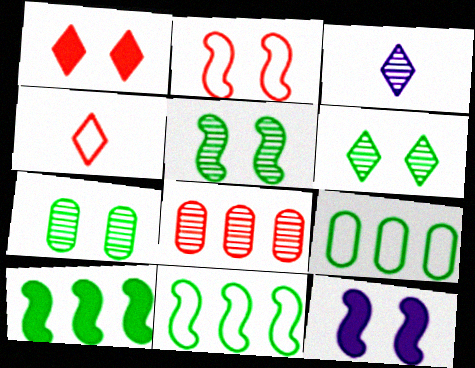[[2, 5, 12], 
[3, 5, 8], 
[5, 6, 7]]